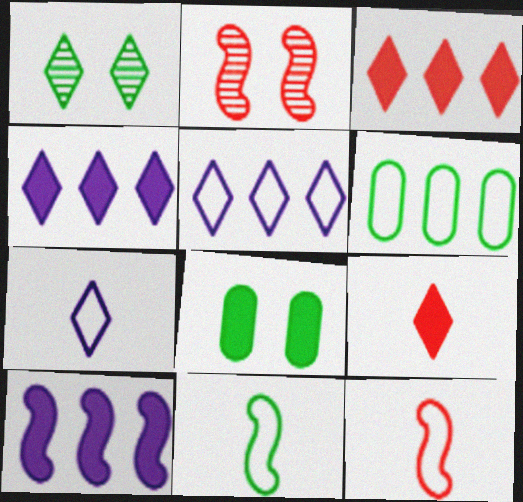[[1, 3, 7], 
[1, 5, 9], 
[2, 10, 11], 
[8, 9, 10]]